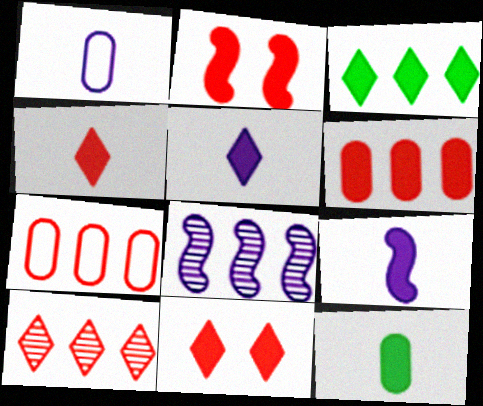[[2, 4, 6], 
[3, 5, 11], 
[3, 7, 8], 
[4, 9, 12]]